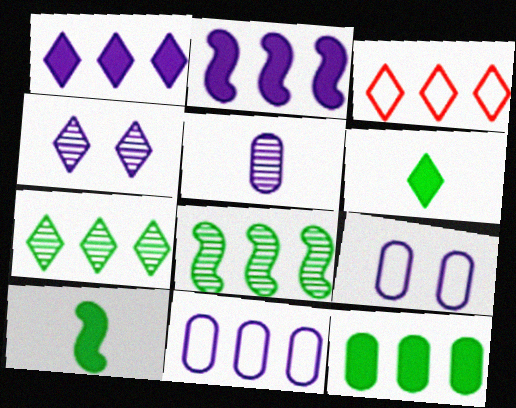[[1, 3, 7], 
[3, 4, 6]]